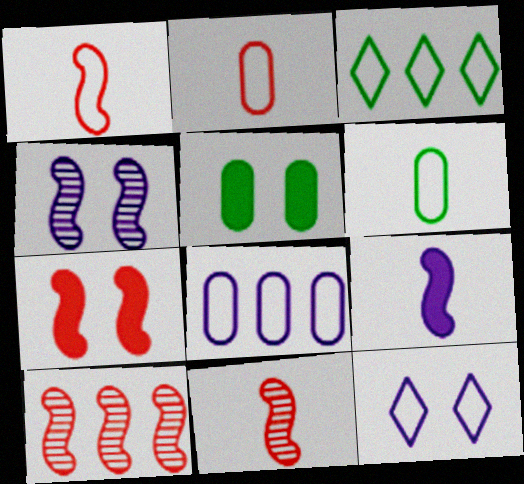[[1, 7, 10]]